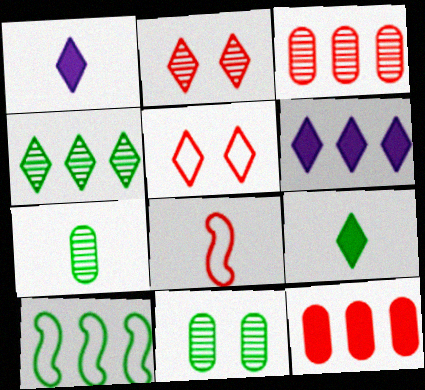[[1, 4, 5], 
[1, 7, 8], 
[2, 8, 12], 
[3, 6, 10], 
[6, 8, 11], 
[9, 10, 11]]